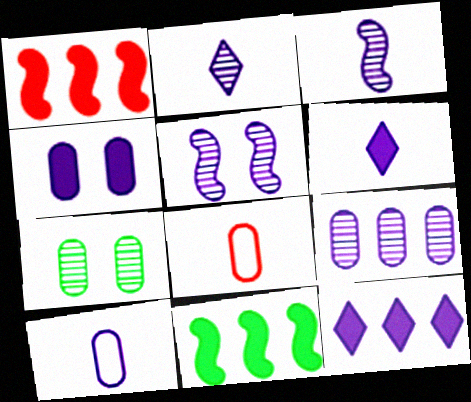[[2, 5, 9], 
[3, 6, 10], 
[4, 9, 10], 
[5, 10, 12]]